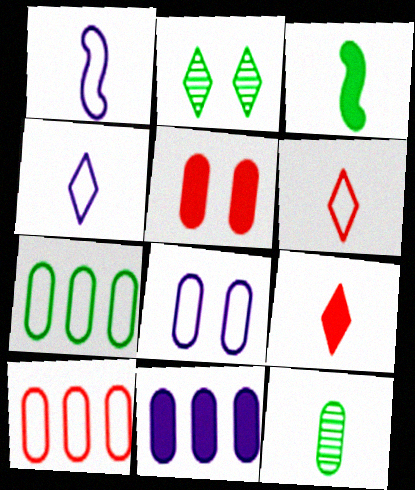[[1, 9, 12], 
[2, 3, 7]]